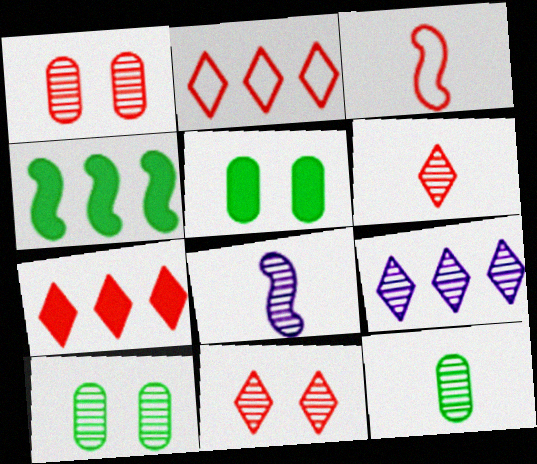[[1, 3, 7], 
[2, 5, 8], 
[3, 5, 9], 
[6, 8, 12]]